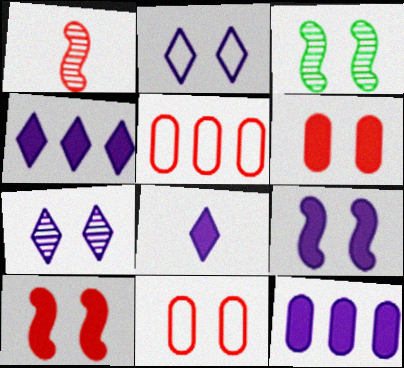[[2, 3, 6], 
[3, 5, 8], 
[8, 9, 12]]